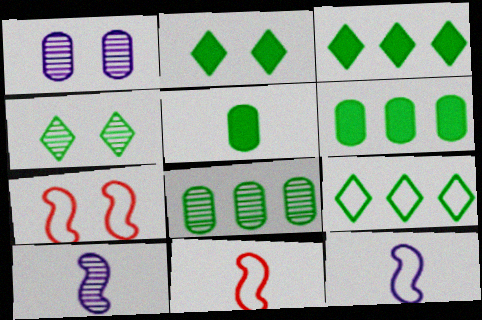[[1, 2, 7], 
[1, 3, 11]]